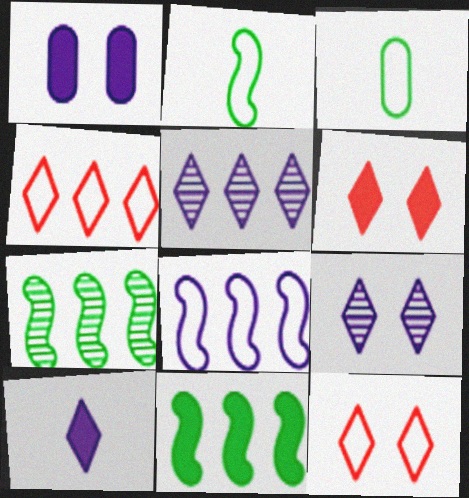[[3, 8, 12]]